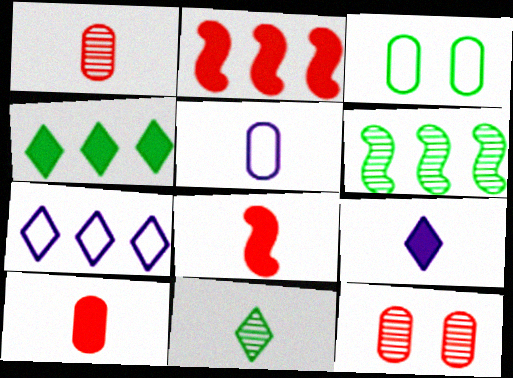[[5, 8, 11]]